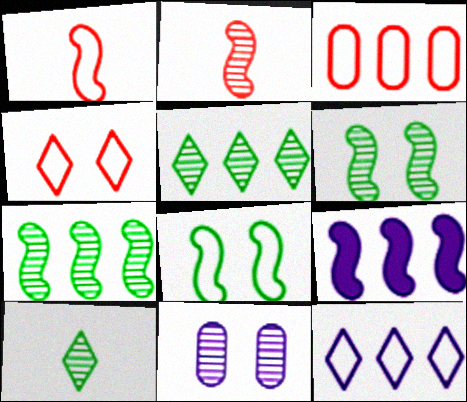[[1, 3, 4], 
[1, 6, 9], 
[2, 5, 11], 
[2, 8, 9], 
[3, 5, 9]]